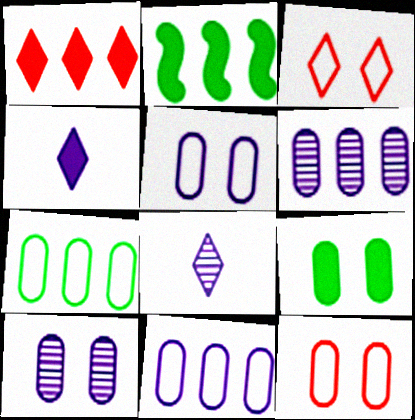[[2, 8, 12], 
[9, 10, 12]]